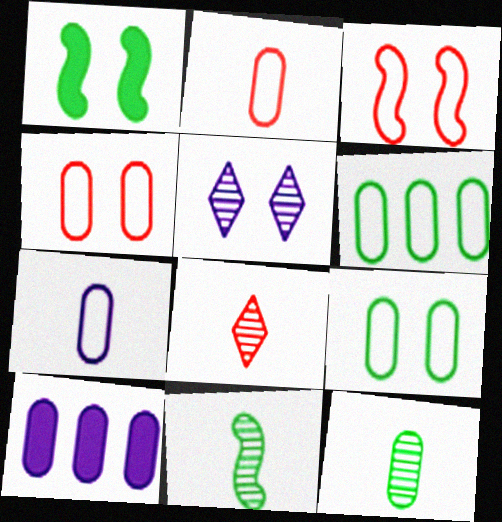[[1, 4, 5], 
[4, 6, 7], 
[4, 10, 12]]